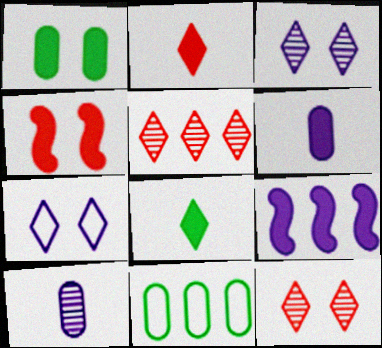[[1, 2, 9], 
[5, 7, 8], 
[5, 9, 11], 
[7, 9, 10]]